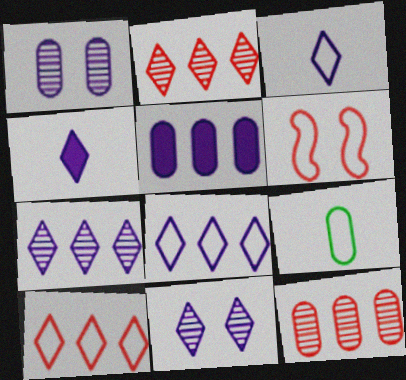[[4, 8, 11], 
[6, 8, 9]]